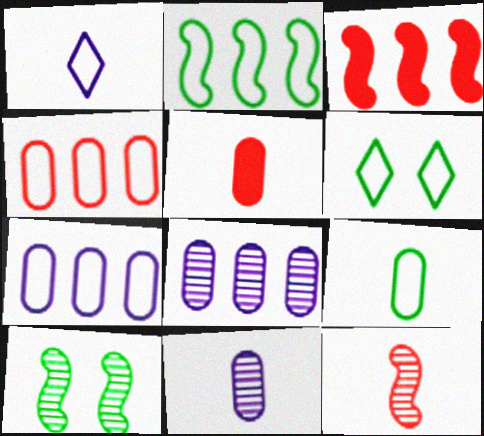[[2, 6, 9], 
[3, 6, 11], 
[5, 9, 11]]